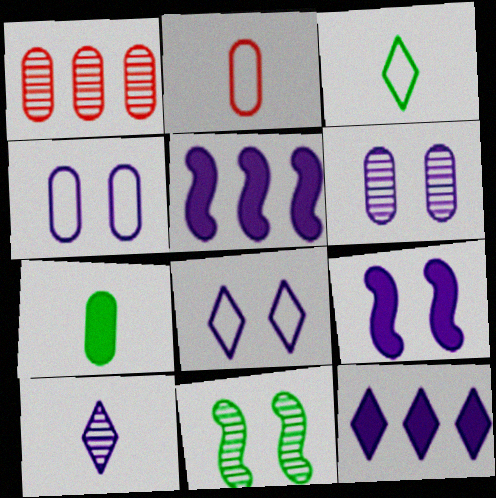[[1, 3, 9], 
[1, 4, 7], 
[1, 10, 11], 
[2, 11, 12], 
[4, 5, 10], 
[6, 8, 9], 
[8, 10, 12]]